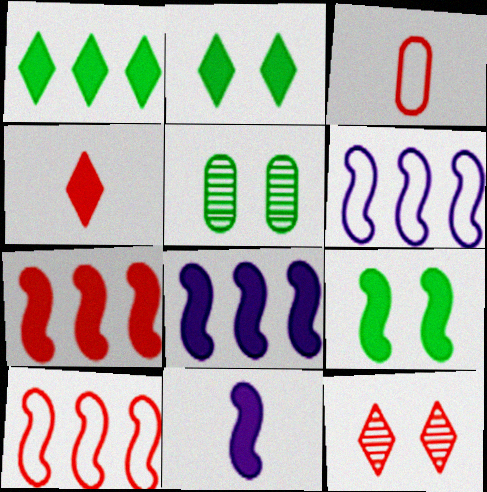[[3, 7, 12], 
[4, 5, 6], 
[7, 9, 11]]